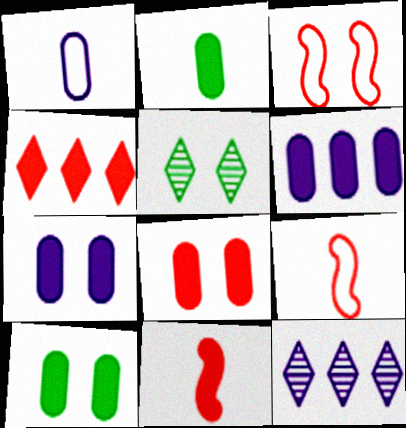[[2, 3, 12], 
[2, 6, 8], 
[3, 5, 7], 
[4, 8, 11], 
[5, 6, 9], 
[7, 8, 10], 
[9, 10, 12]]